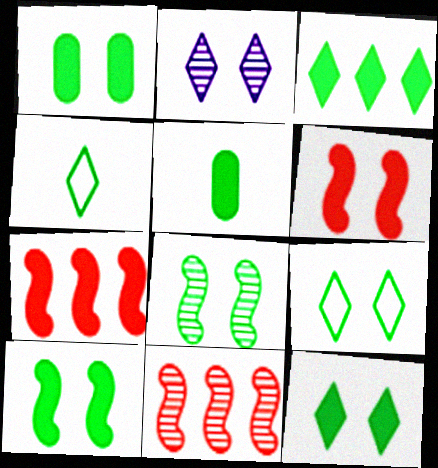[[1, 8, 9], 
[1, 10, 12], 
[3, 5, 10]]